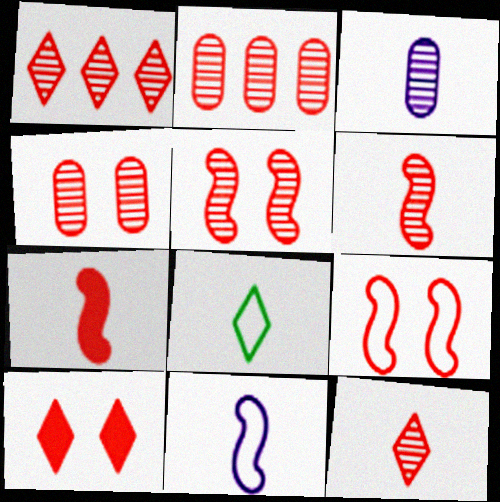[[1, 4, 6], 
[2, 5, 12], 
[3, 7, 8], 
[4, 9, 10]]